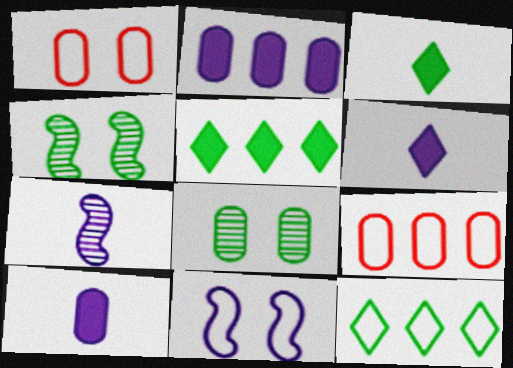[[1, 5, 7], 
[4, 6, 9], 
[8, 9, 10]]